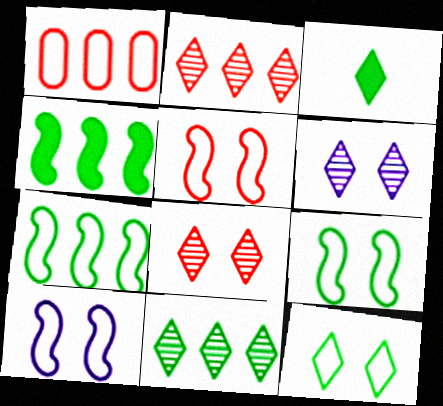[[3, 11, 12], 
[5, 9, 10]]